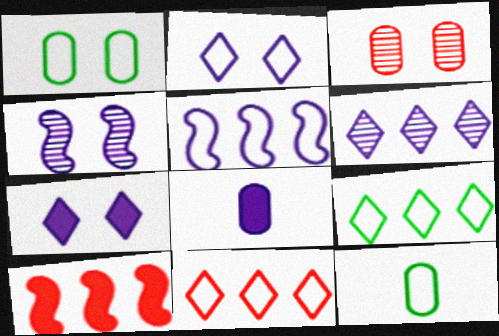[]